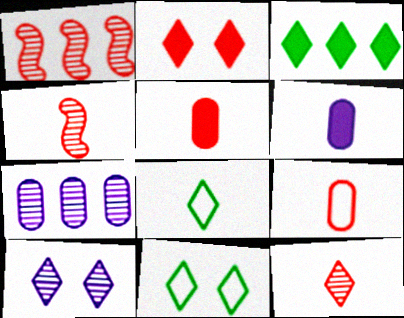[[1, 2, 9], 
[1, 6, 11], 
[2, 10, 11], 
[4, 6, 8]]